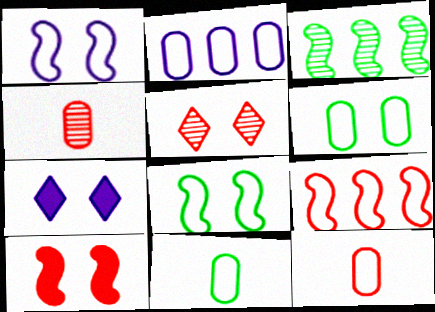[[2, 6, 12], 
[3, 7, 12]]